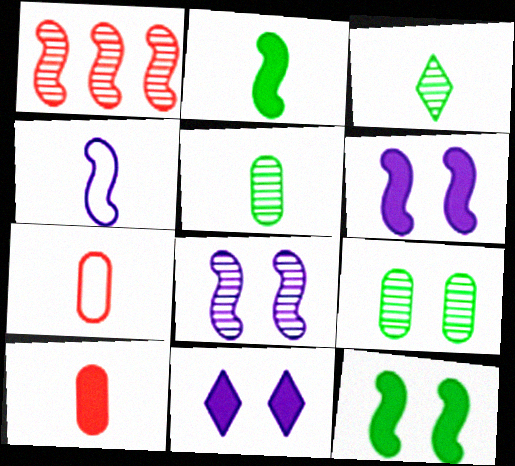[[1, 4, 12], 
[3, 4, 10]]